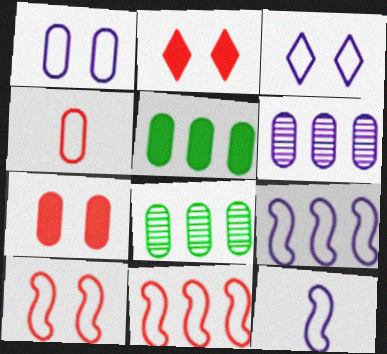[[2, 8, 12]]